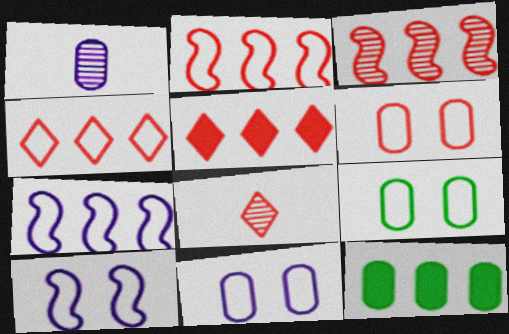[[1, 6, 12], 
[6, 9, 11], 
[8, 10, 12]]